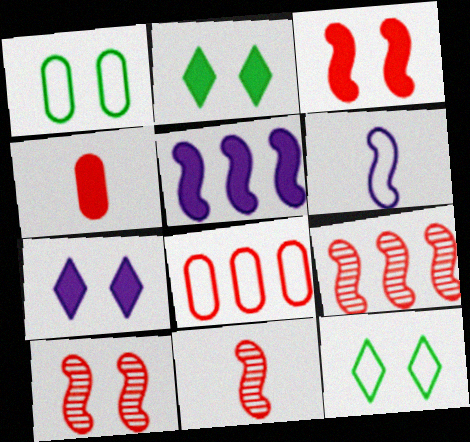[[1, 7, 10], 
[2, 4, 5], 
[6, 8, 12], 
[9, 10, 11]]